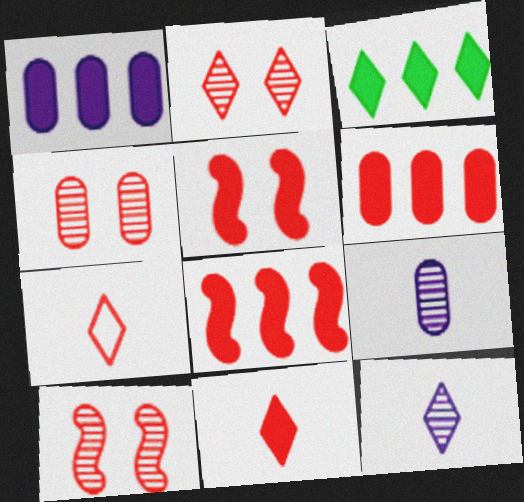[[1, 3, 8], 
[2, 4, 10], 
[4, 7, 8], 
[5, 6, 11], 
[6, 7, 10]]